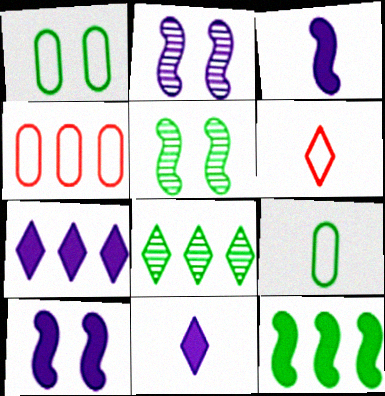[[4, 5, 11]]